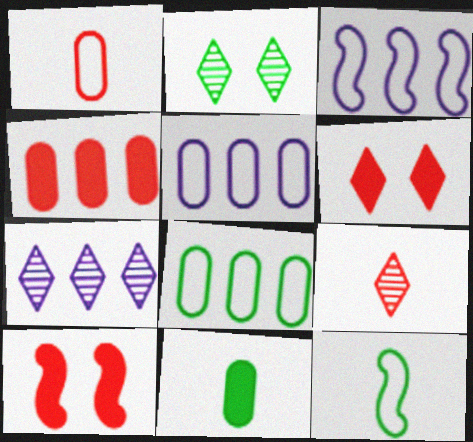[[2, 7, 9]]